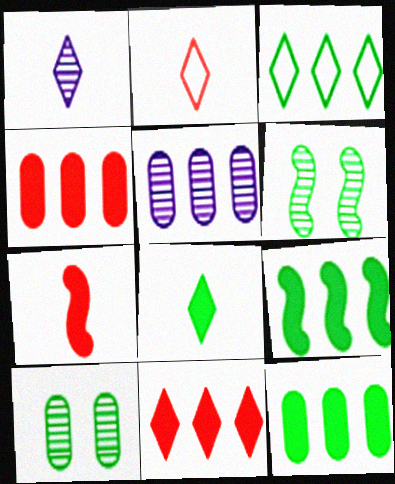[[1, 2, 8]]